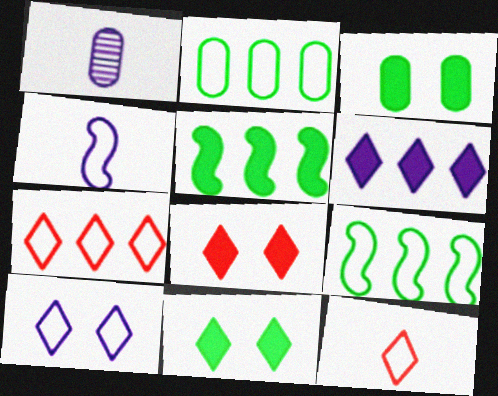[[1, 8, 9]]